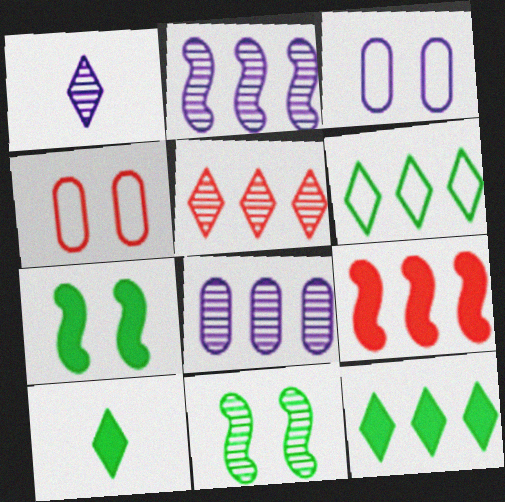[[2, 4, 10], 
[6, 8, 9]]